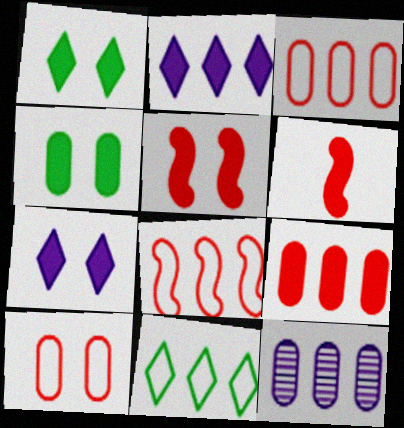[[2, 4, 6], 
[4, 5, 7]]